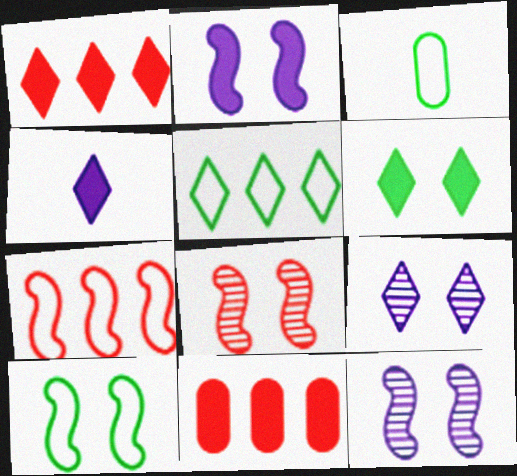[[1, 3, 12], 
[1, 4, 6], 
[2, 8, 10], 
[3, 5, 10]]